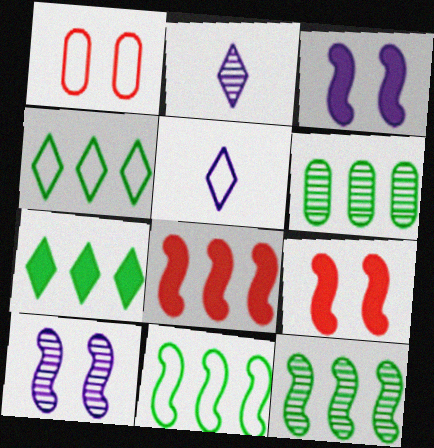[[1, 5, 11], 
[5, 6, 9], 
[6, 7, 11]]